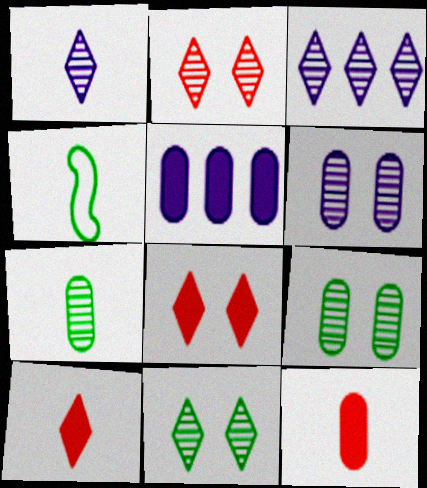[[1, 4, 12], 
[2, 4, 5]]